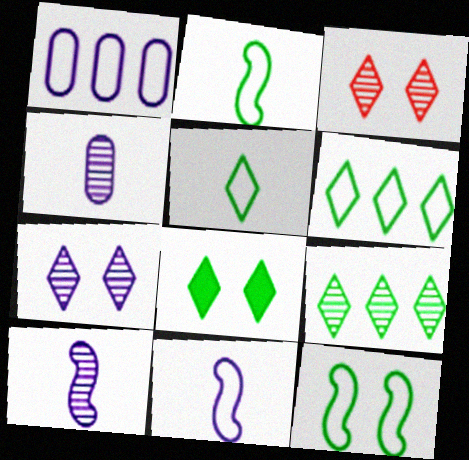[[5, 8, 9]]